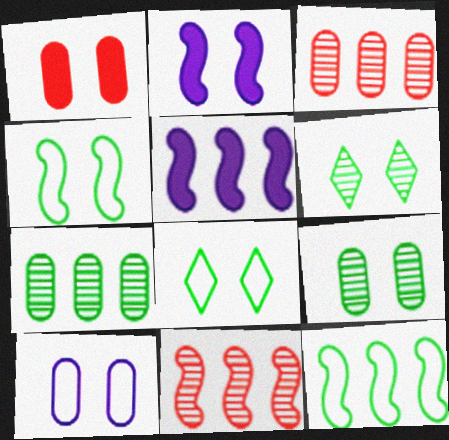[[1, 9, 10], 
[5, 11, 12]]